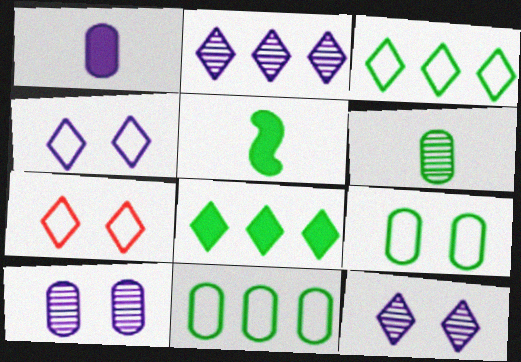[]